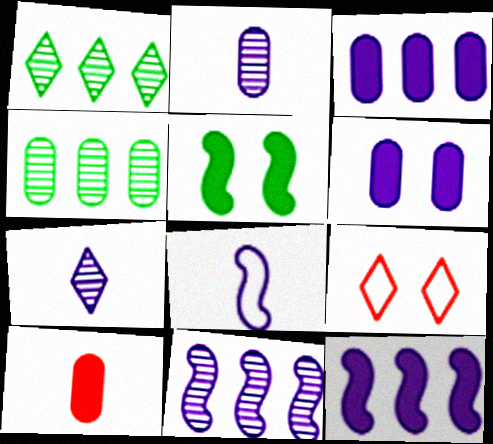[]